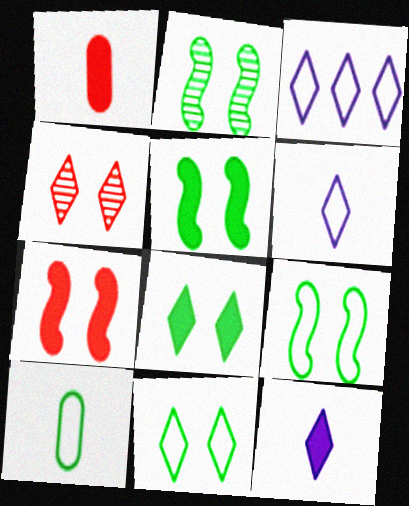[[1, 2, 3], 
[2, 5, 9]]